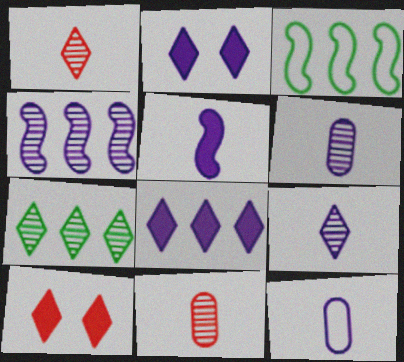[[2, 3, 11], 
[2, 4, 12], 
[3, 6, 10], 
[5, 9, 12]]